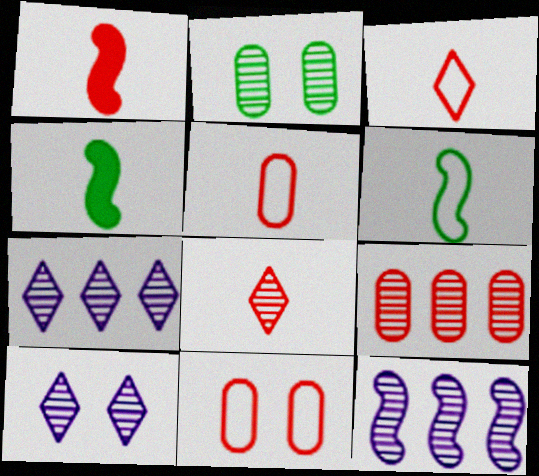[[1, 5, 8], 
[2, 8, 12], 
[4, 7, 11]]